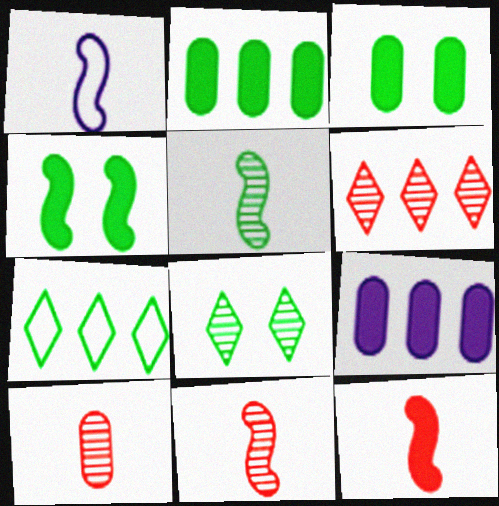[[1, 3, 6], 
[1, 5, 12], 
[3, 5, 7]]